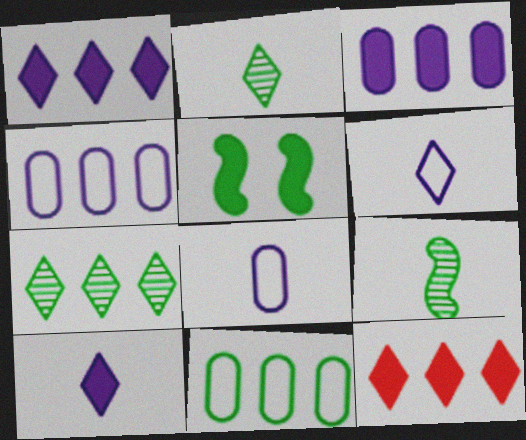[[2, 5, 11]]